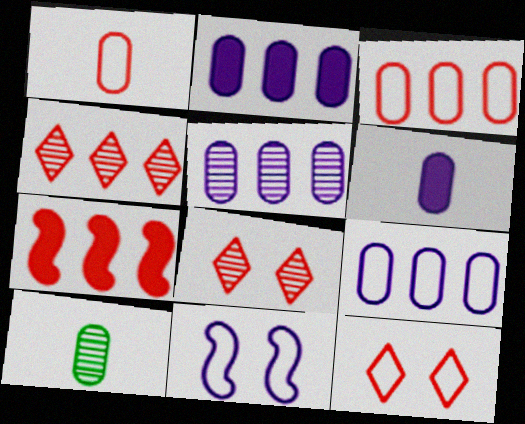[[1, 6, 10], 
[1, 7, 8], 
[2, 5, 9], 
[3, 4, 7]]